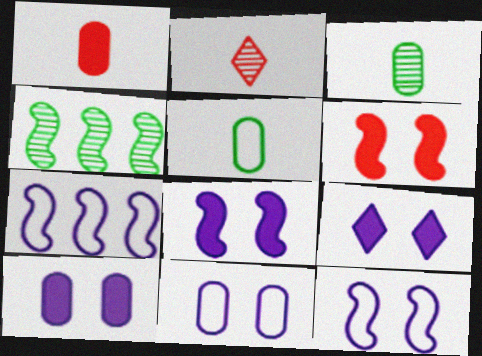[[8, 9, 10]]